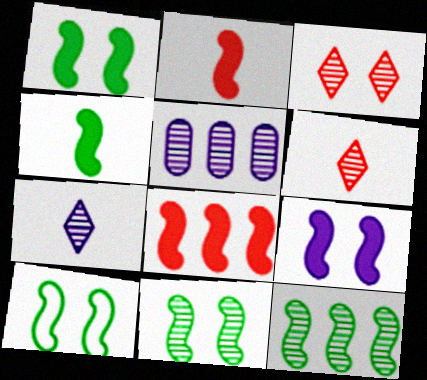[[1, 10, 11], 
[4, 8, 9], 
[4, 10, 12], 
[5, 6, 11]]